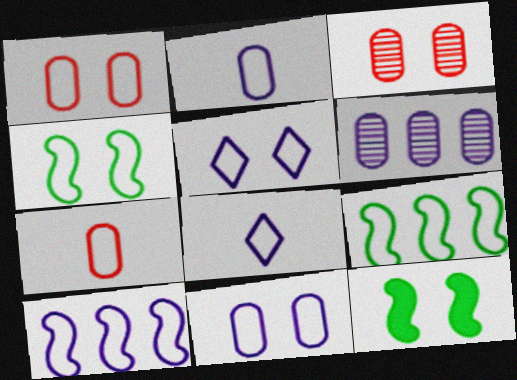[[1, 4, 5], 
[1, 8, 9], 
[2, 5, 10], 
[3, 5, 12], 
[5, 7, 9], 
[8, 10, 11]]